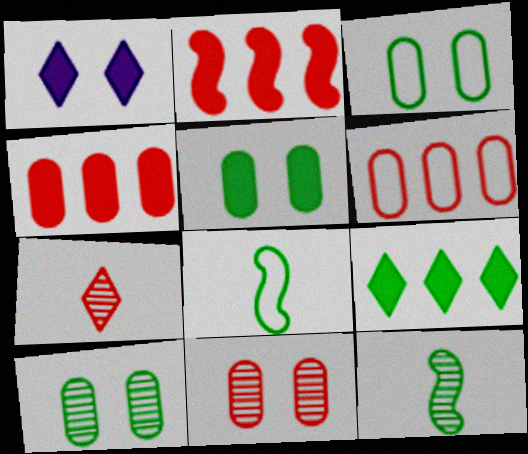[[1, 6, 12], 
[3, 5, 10], 
[3, 9, 12], 
[8, 9, 10]]